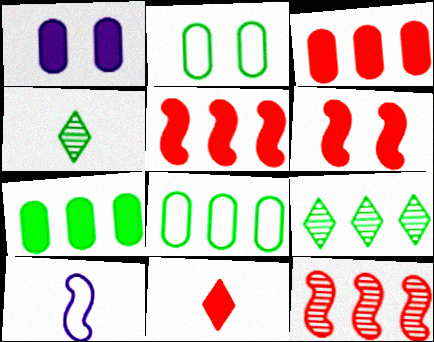[[3, 6, 11]]